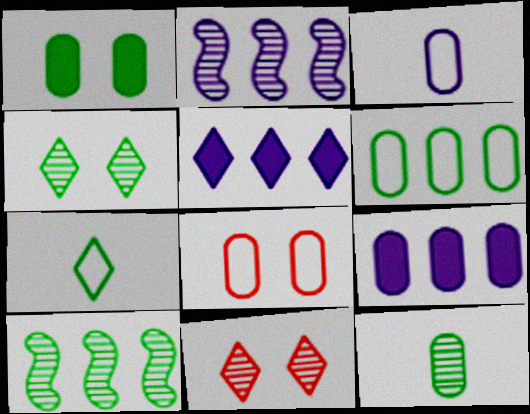[[1, 6, 12], 
[1, 7, 10], 
[2, 11, 12], 
[3, 6, 8], 
[4, 10, 12], 
[5, 7, 11], 
[8, 9, 12]]